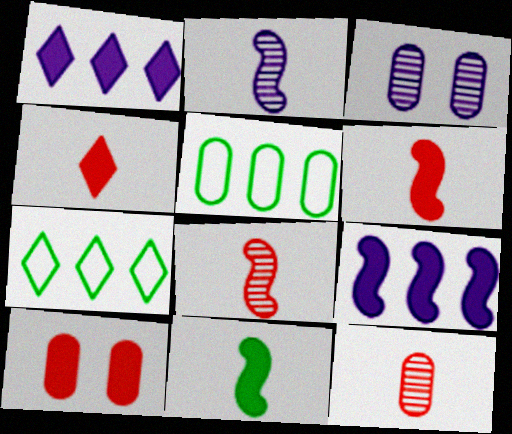[[1, 10, 11], 
[2, 7, 10], 
[3, 6, 7]]